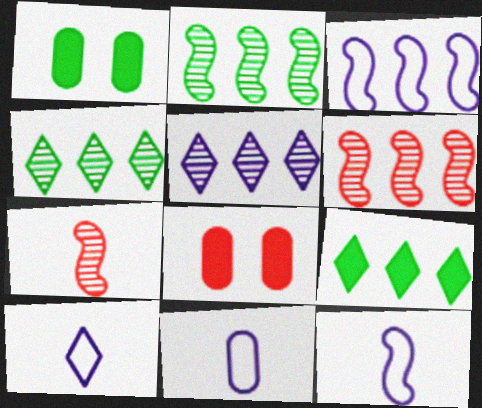[[1, 6, 10], 
[2, 8, 10], 
[4, 8, 12], 
[10, 11, 12]]